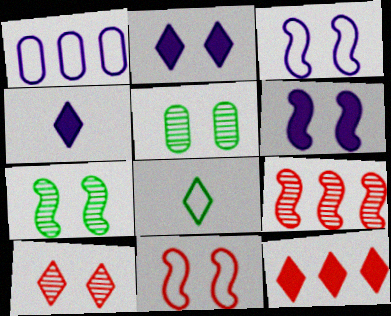[[1, 8, 11], 
[2, 5, 11], 
[6, 7, 11]]